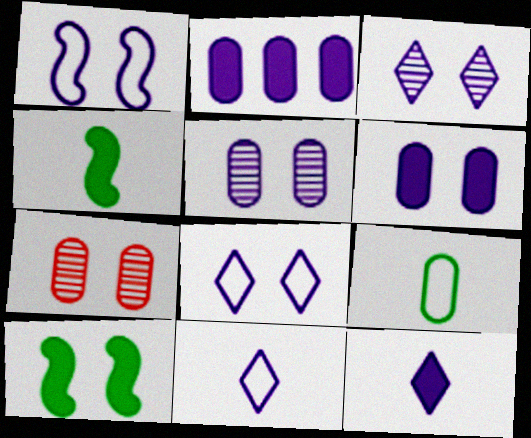[[1, 3, 6], 
[2, 7, 9], 
[7, 8, 10]]